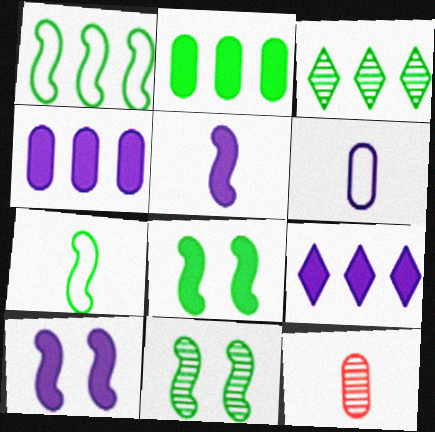[[1, 2, 3]]